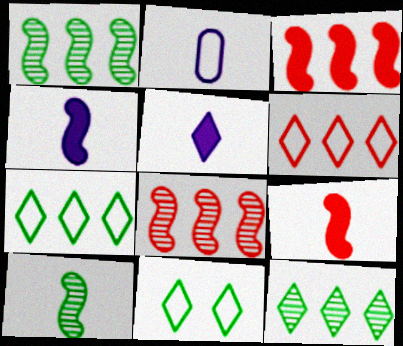[]